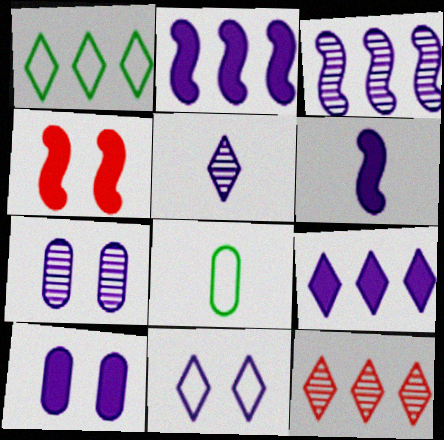[[1, 9, 12], 
[3, 5, 7], 
[5, 9, 11], 
[6, 9, 10]]